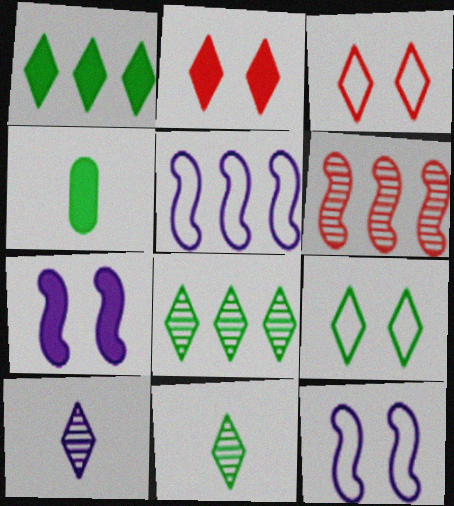[[1, 3, 10], 
[1, 9, 11]]